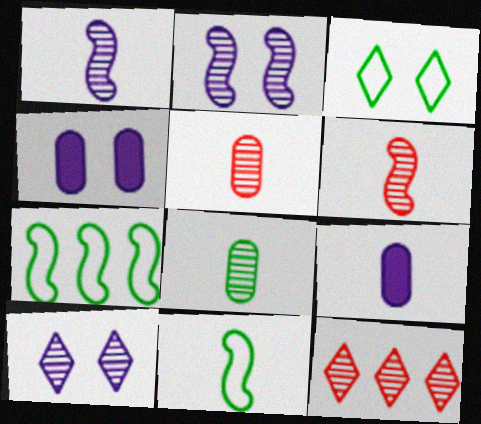[[2, 8, 12], 
[4, 11, 12]]